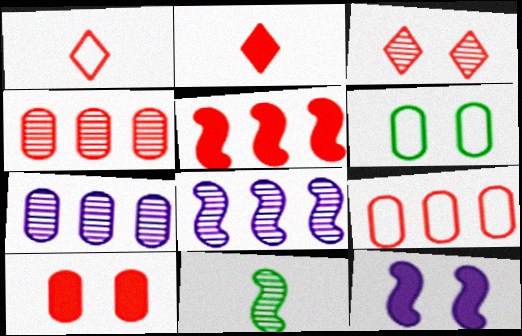[[2, 5, 10], 
[2, 6, 8], 
[3, 6, 12], 
[3, 7, 11]]